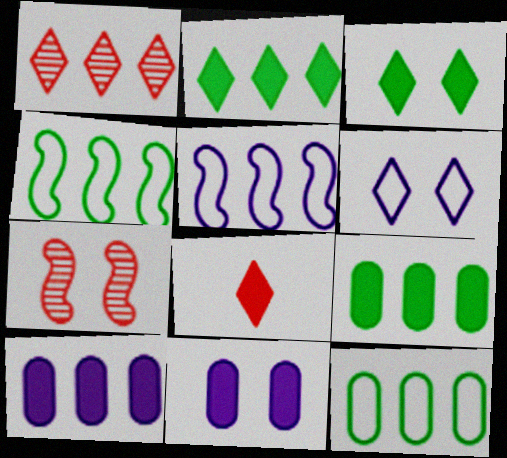[[1, 4, 10], 
[1, 5, 9]]